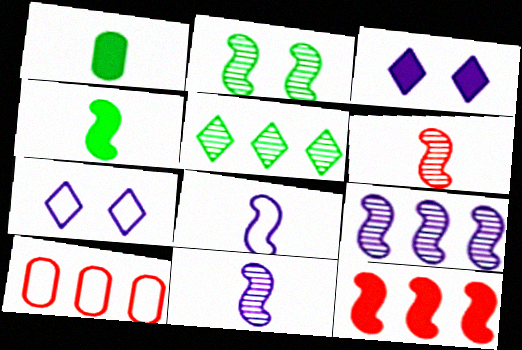[[1, 3, 12], 
[2, 6, 9], 
[2, 8, 12], 
[4, 6, 8]]